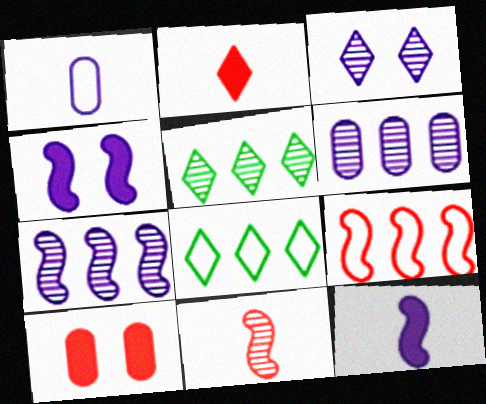[[2, 3, 8]]